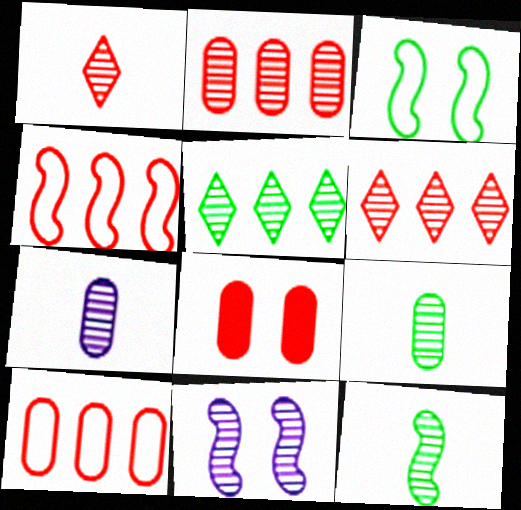[[1, 4, 8], 
[1, 7, 12], 
[6, 9, 11]]